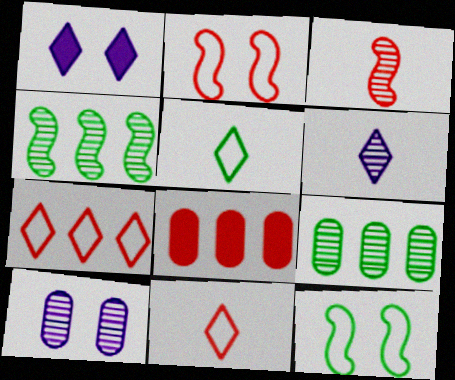[[6, 8, 12]]